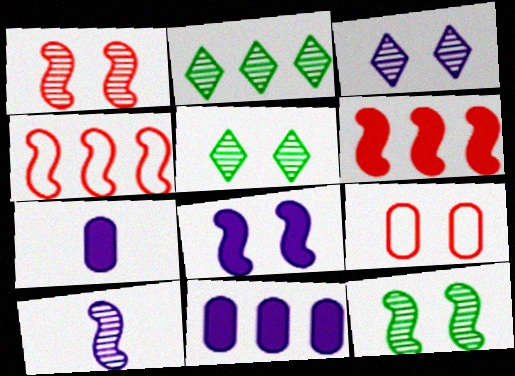[[2, 4, 11], 
[4, 5, 7], 
[5, 8, 9]]